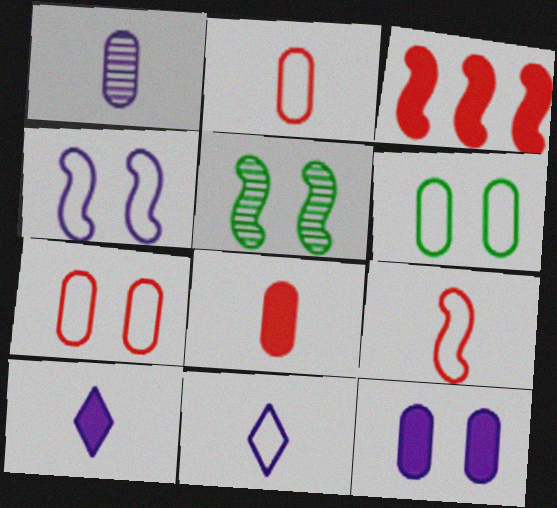[]